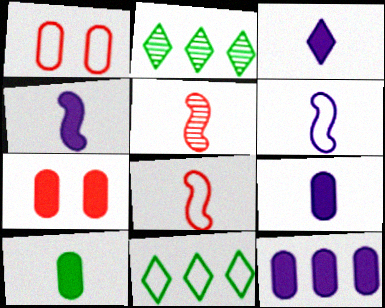[[1, 2, 4], 
[1, 6, 11], 
[2, 6, 7], 
[3, 4, 9], 
[7, 10, 12]]